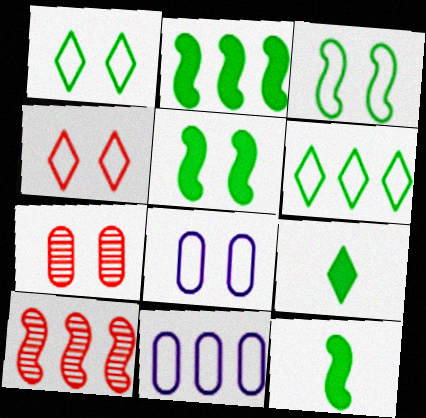[[2, 5, 12], 
[3, 4, 8], 
[8, 9, 10]]